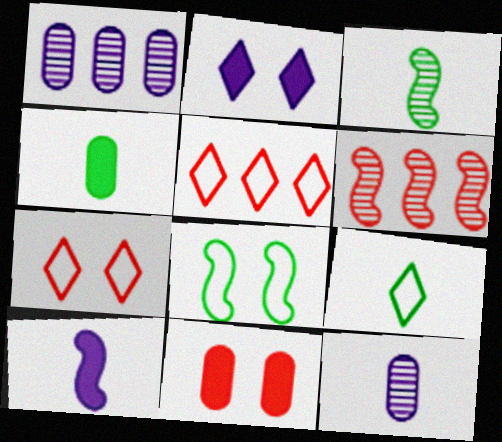[[3, 4, 9], 
[6, 8, 10]]